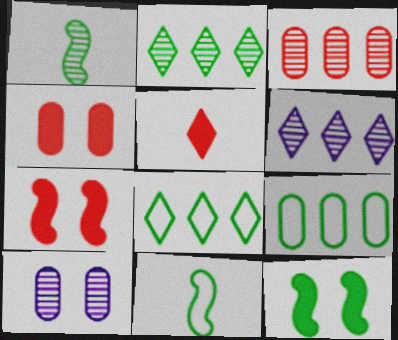[[4, 6, 11]]